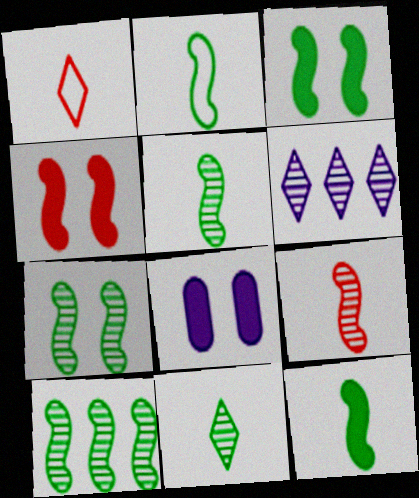[[1, 8, 10], 
[2, 3, 10], 
[2, 5, 12], 
[5, 7, 10]]